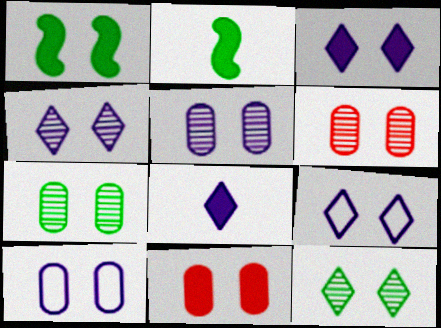[[1, 3, 11], 
[1, 6, 9], 
[3, 4, 9], 
[5, 6, 7], 
[7, 10, 11]]